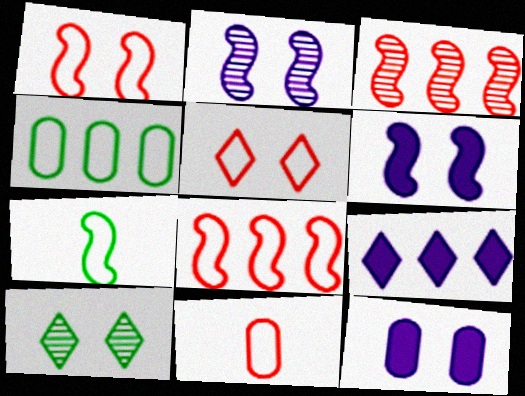[[1, 10, 12], 
[3, 4, 9], 
[3, 6, 7], 
[5, 8, 11]]